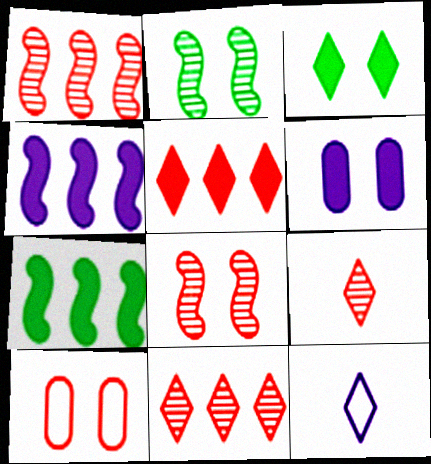[[3, 11, 12]]